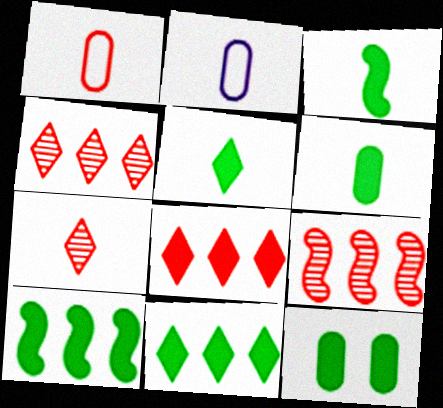[[2, 3, 7], 
[3, 5, 6], 
[3, 11, 12], 
[5, 10, 12]]